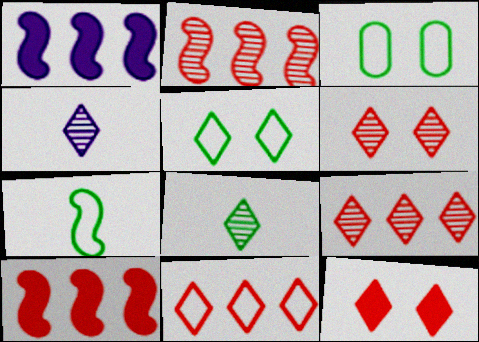[[3, 4, 10]]